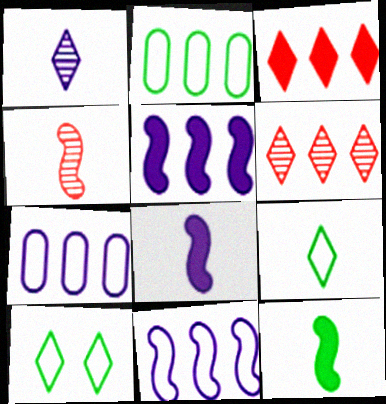[[1, 3, 10], 
[2, 5, 6]]